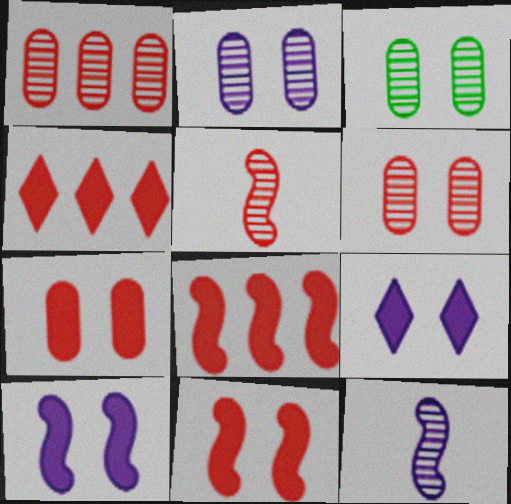[[2, 3, 6]]